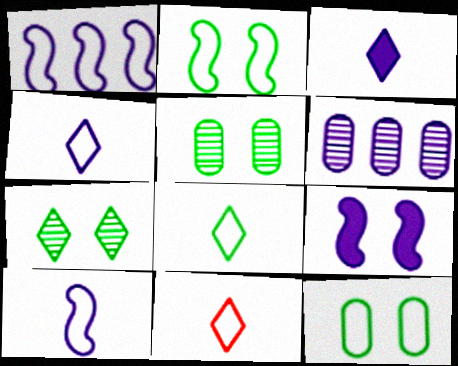[[1, 11, 12], 
[4, 6, 9], 
[4, 8, 11]]